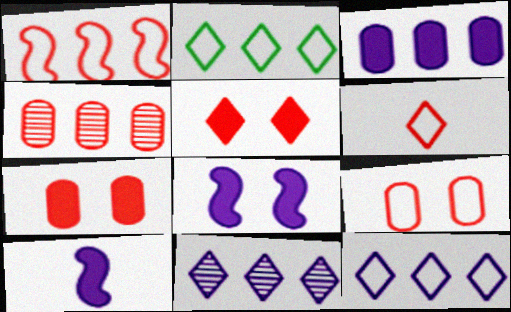[[1, 6, 9]]